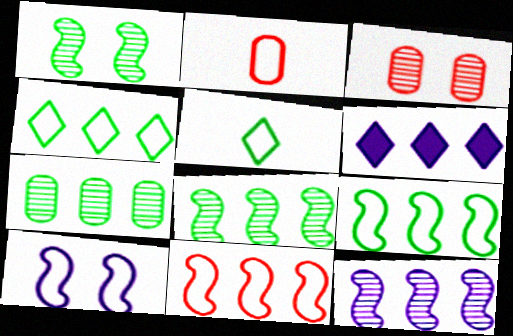[[1, 2, 6], 
[2, 4, 10], 
[6, 7, 11]]